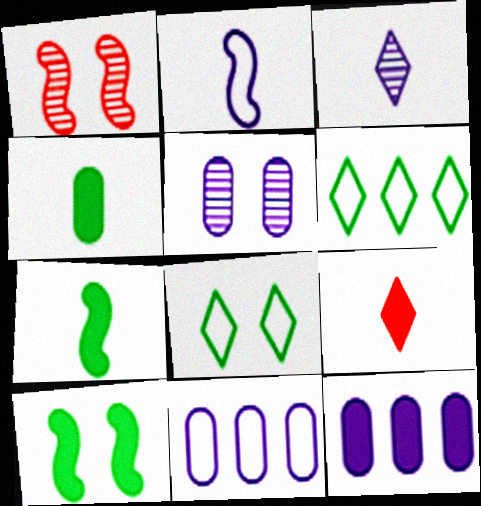[[9, 10, 12]]